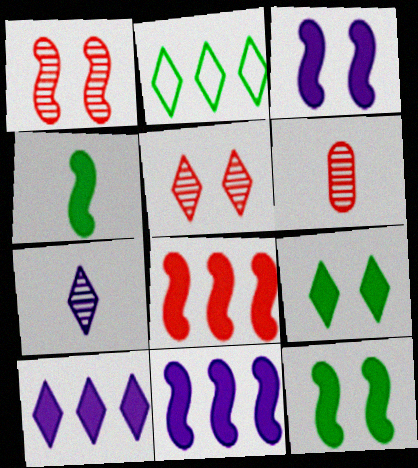[[2, 3, 6], 
[3, 4, 8]]